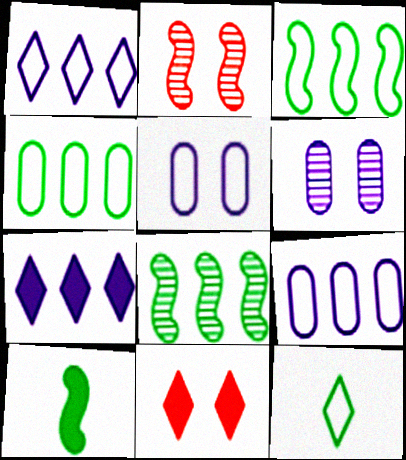[]